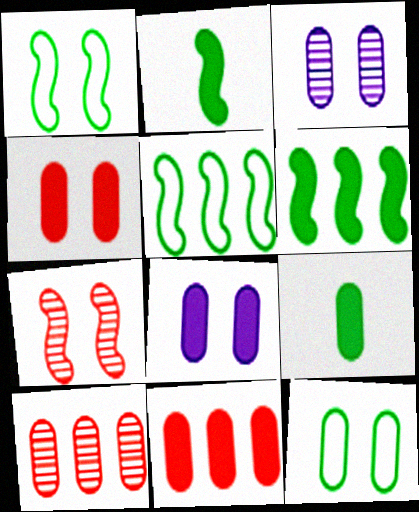[[3, 4, 12], 
[8, 9, 11]]